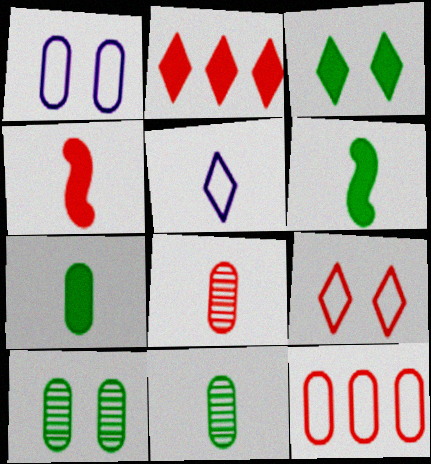[[4, 5, 11], 
[5, 6, 8]]